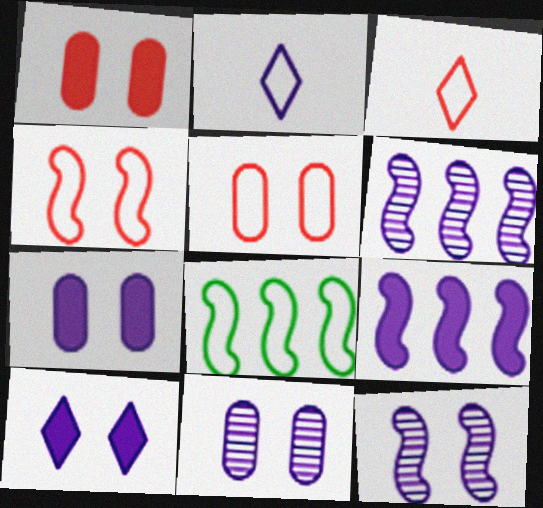[[2, 5, 8], 
[2, 6, 7], 
[2, 9, 11]]